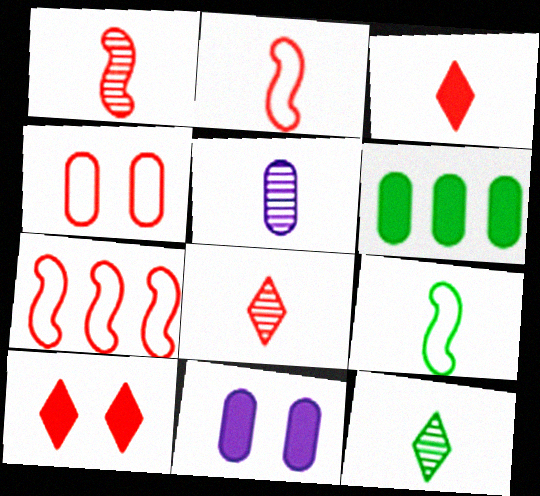[[1, 5, 12], 
[3, 5, 9], 
[4, 5, 6], 
[7, 11, 12]]